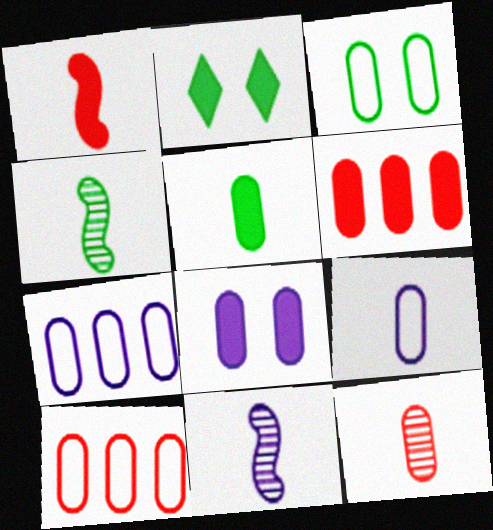[[2, 10, 11], 
[3, 9, 10], 
[5, 6, 8], 
[5, 9, 12]]